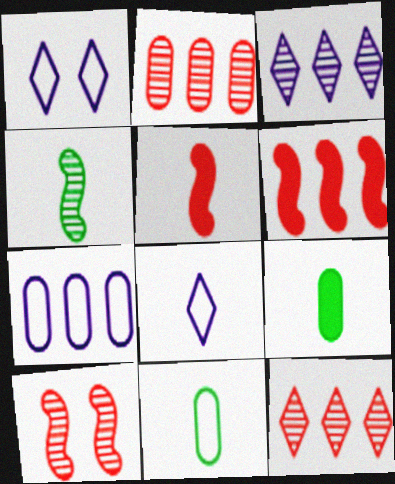[]